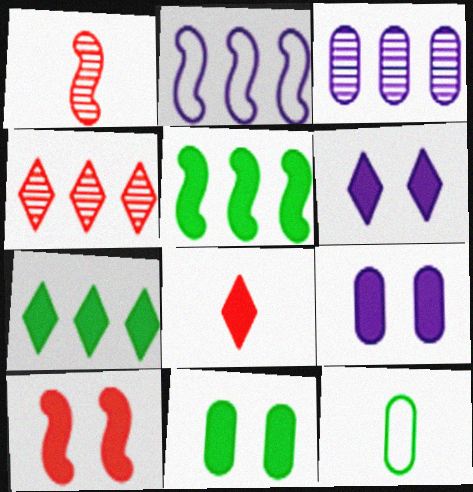[[5, 8, 9], 
[6, 7, 8], 
[6, 10, 11]]